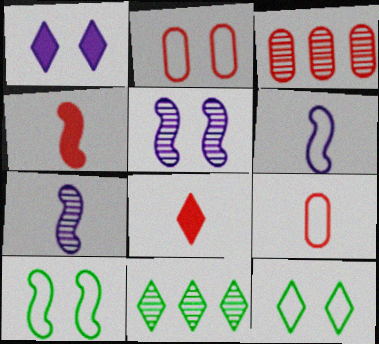[]